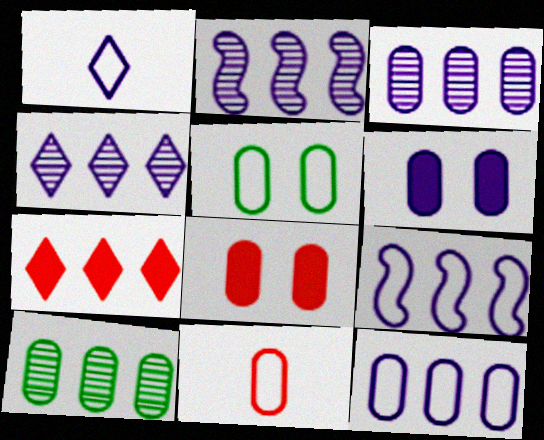[[1, 2, 6], 
[2, 3, 4], 
[5, 11, 12], 
[6, 10, 11], 
[7, 9, 10]]